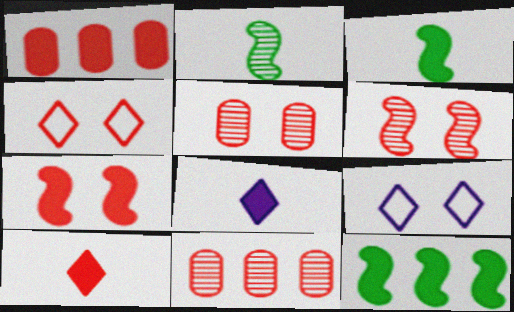[[1, 2, 9], 
[1, 7, 10], 
[3, 9, 11], 
[4, 5, 7]]